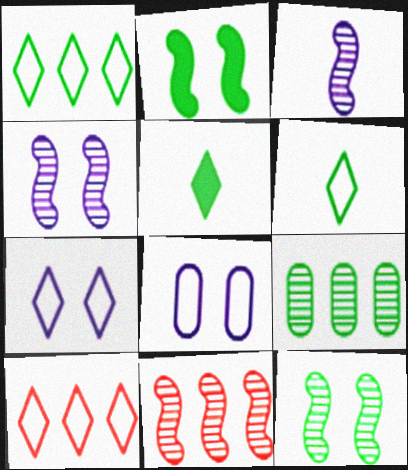[[2, 6, 9], 
[3, 11, 12], 
[5, 8, 11], 
[6, 7, 10]]